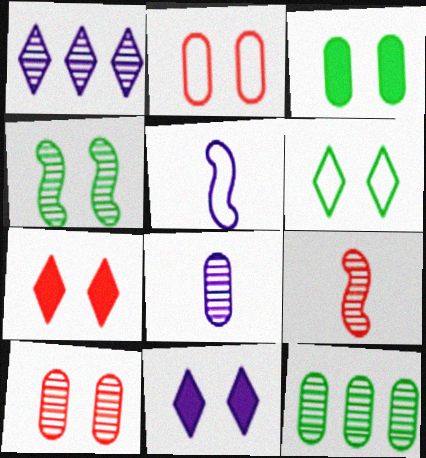[[2, 4, 11], 
[3, 4, 6], 
[5, 7, 12], 
[8, 10, 12]]